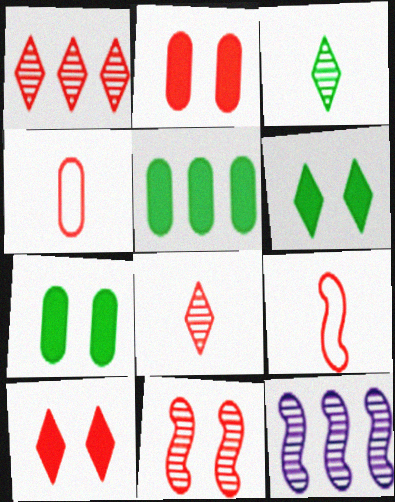[[1, 2, 9], 
[4, 6, 12]]